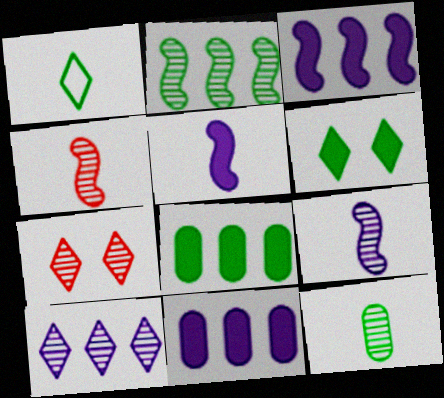[]